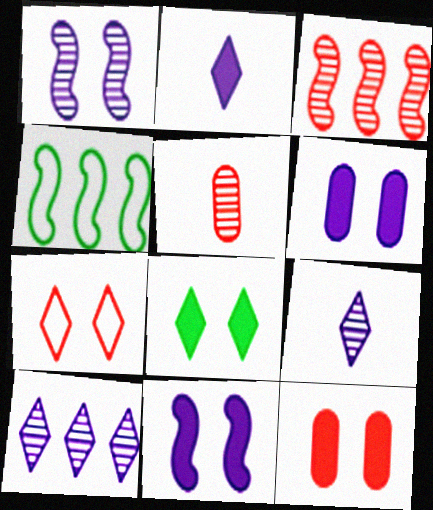[[4, 9, 12], 
[8, 11, 12]]